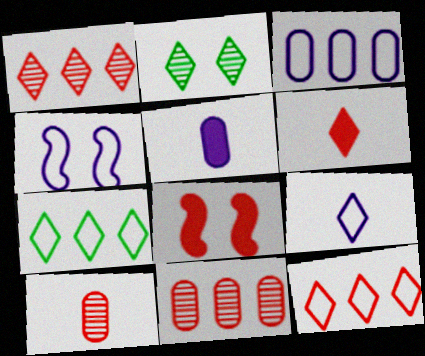[[3, 4, 9], 
[8, 10, 12]]